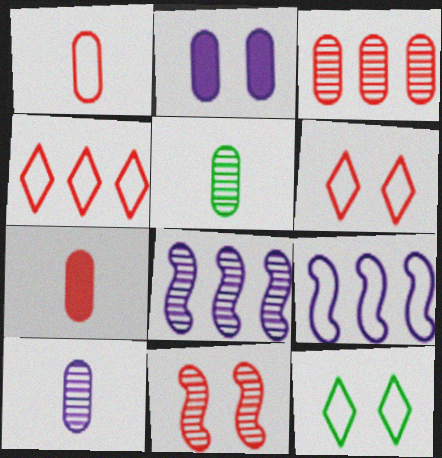[[1, 9, 12], 
[2, 11, 12], 
[4, 7, 11], 
[7, 8, 12]]